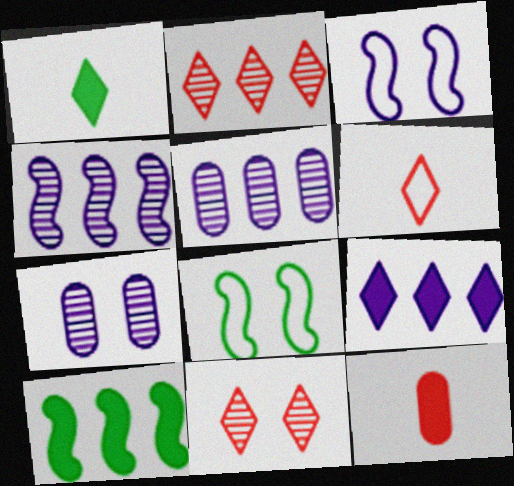[[6, 7, 10]]